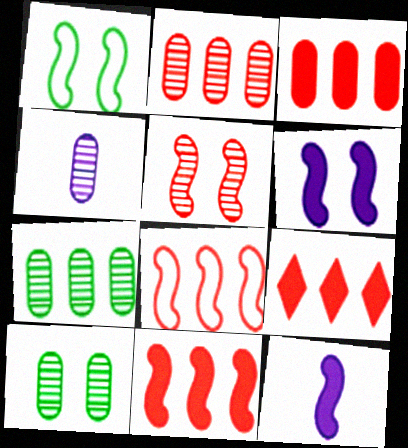[[1, 4, 9], 
[1, 5, 6], 
[2, 4, 10], 
[2, 8, 9], 
[3, 9, 11]]